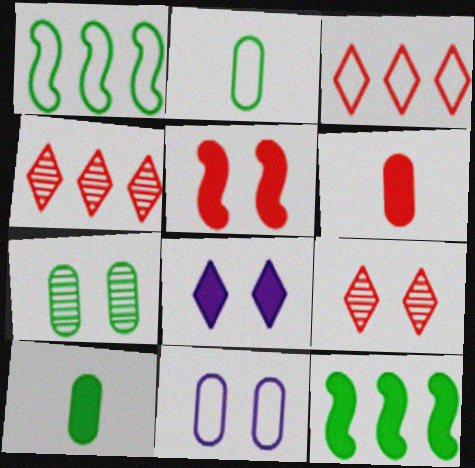[[6, 8, 12]]